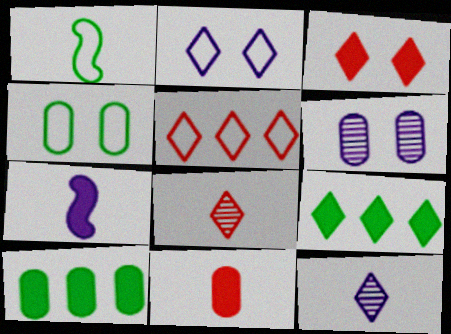[[1, 11, 12], 
[2, 8, 9], 
[3, 5, 8], 
[3, 7, 10]]